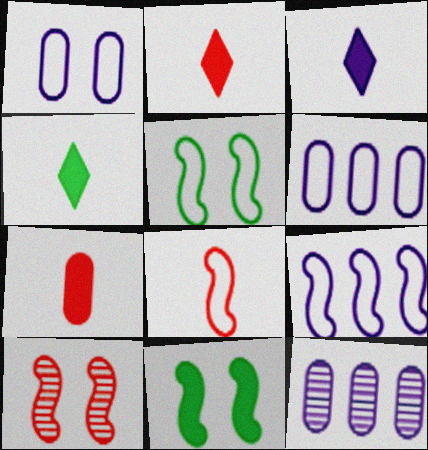[[2, 3, 4], 
[2, 5, 12], 
[4, 6, 10], 
[5, 8, 9]]